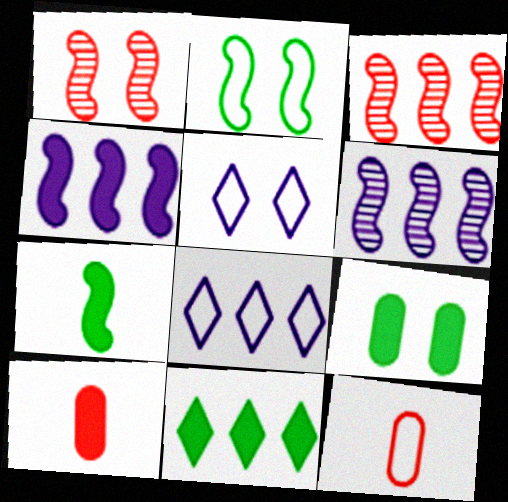[[1, 5, 9], 
[2, 8, 12], 
[7, 9, 11]]